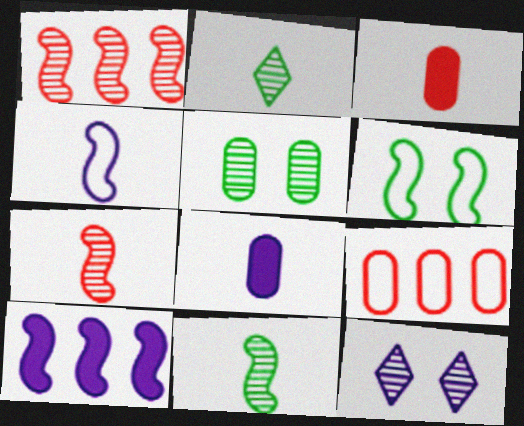[[2, 3, 4], 
[5, 8, 9], 
[6, 7, 10]]